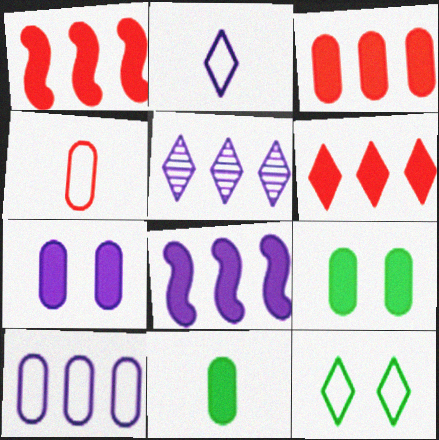[[1, 3, 6], 
[3, 7, 11], 
[5, 8, 10]]